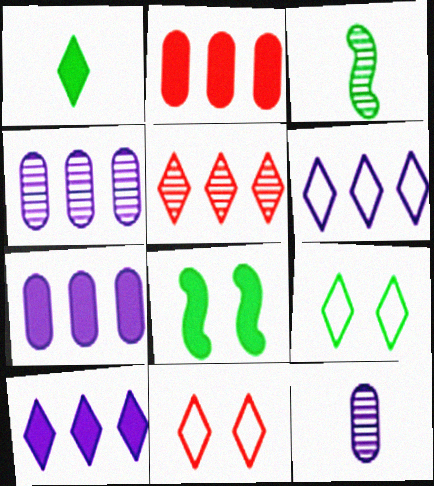[[3, 7, 11]]